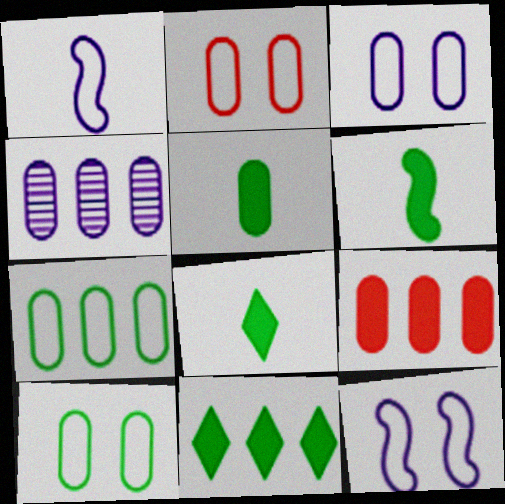[[2, 3, 10], 
[2, 4, 5], 
[4, 7, 9], 
[5, 6, 8]]